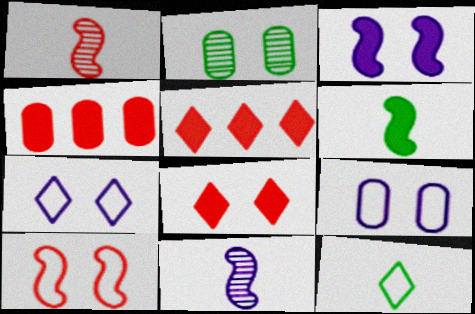[]